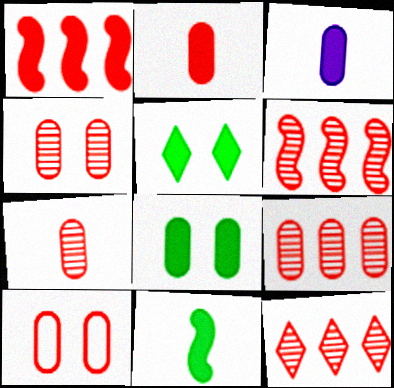[[1, 3, 5], 
[2, 9, 10], 
[4, 7, 9], 
[6, 9, 12]]